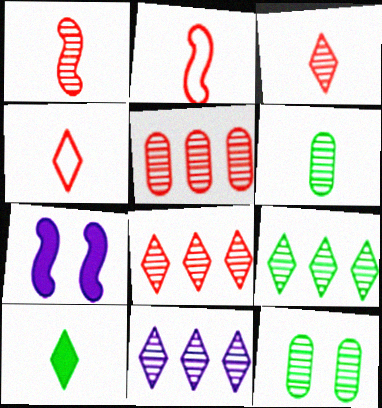[[1, 11, 12], 
[8, 9, 11]]